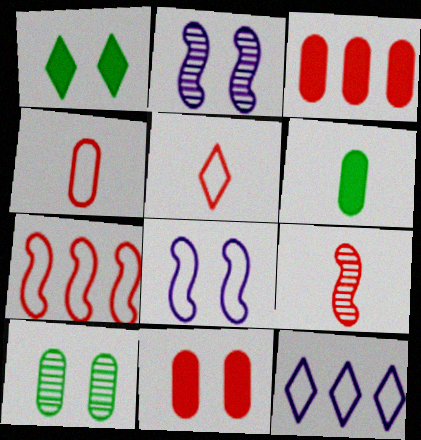[]